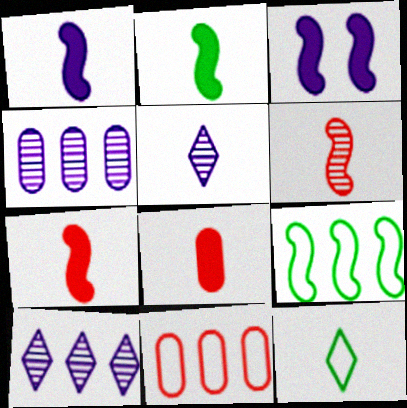[[1, 2, 7], 
[3, 6, 9]]